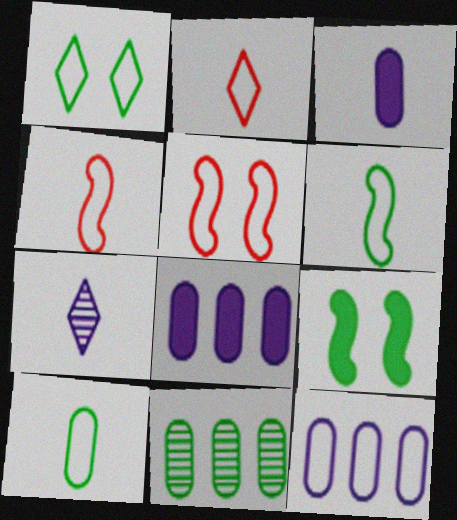[[1, 4, 12]]